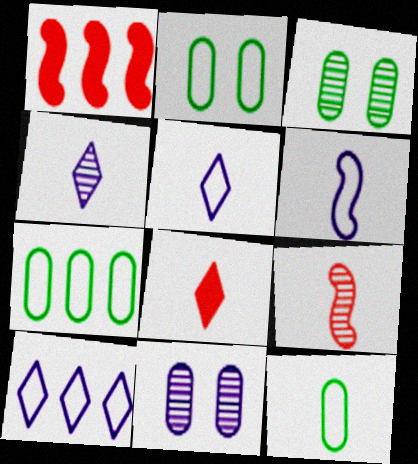[[1, 2, 4], 
[1, 3, 5], 
[2, 7, 12]]